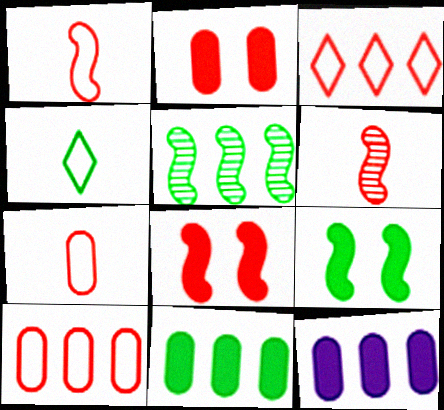[[2, 3, 6], 
[3, 5, 12]]